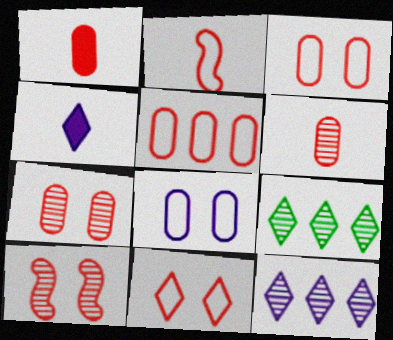[[1, 5, 7], 
[2, 5, 11], 
[4, 9, 11]]